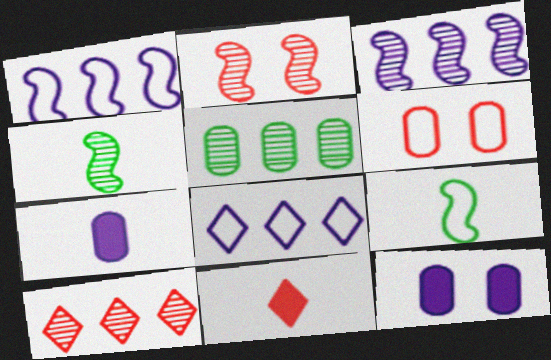[[2, 3, 4], 
[3, 5, 10], 
[5, 6, 7], 
[6, 8, 9], 
[9, 10, 12]]